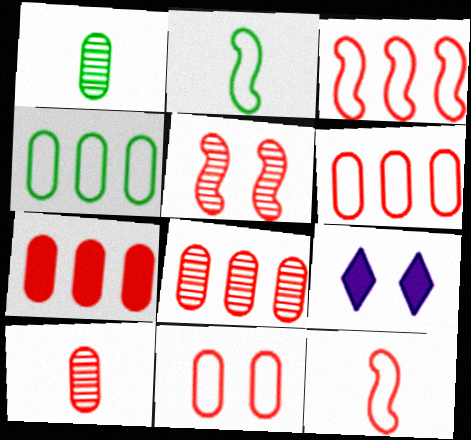[[1, 3, 9], 
[2, 8, 9], 
[6, 7, 8], 
[7, 10, 11]]